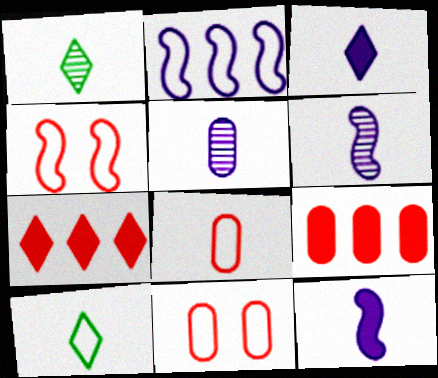[[1, 8, 12], 
[2, 10, 11]]